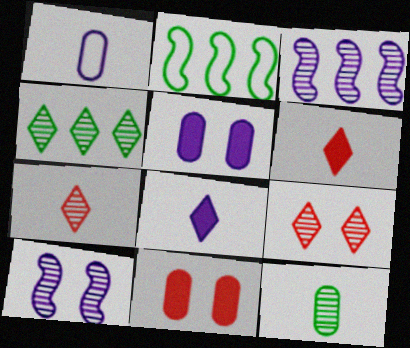[[2, 5, 7], 
[3, 9, 12]]